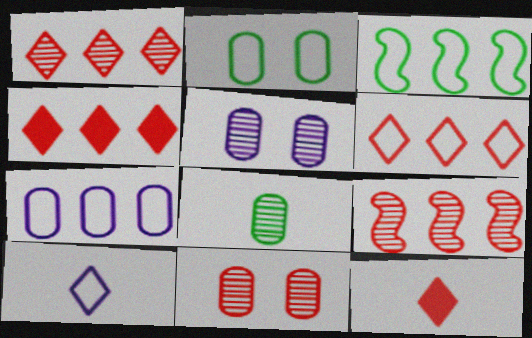[[1, 4, 6], 
[3, 5, 12], 
[3, 6, 7]]